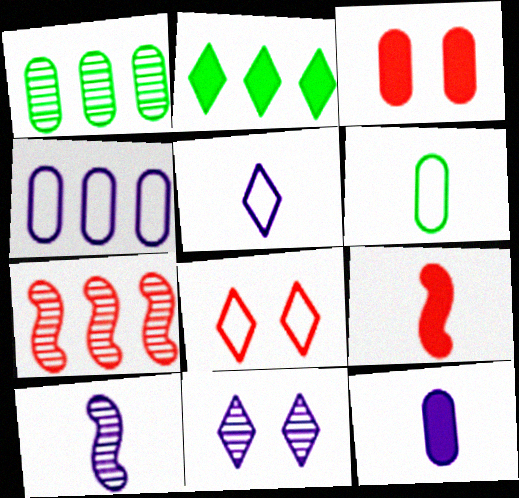[[2, 4, 7], 
[5, 10, 12]]